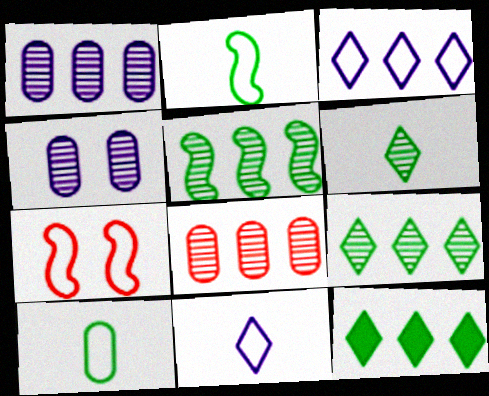[[3, 7, 10]]